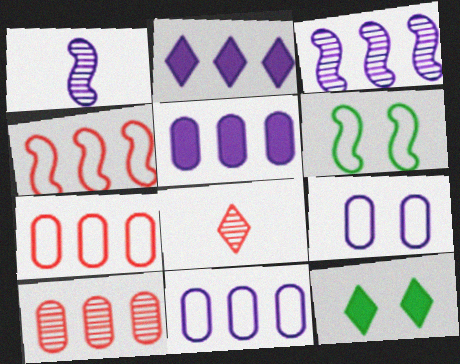[[1, 2, 9], 
[1, 7, 12], 
[2, 3, 11], 
[5, 6, 8]]